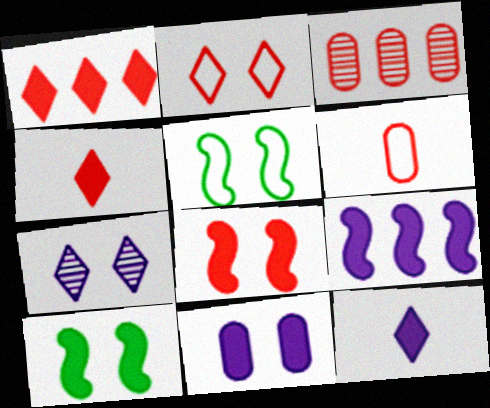[[3, 5, 12], 
[9, 11, 12]]